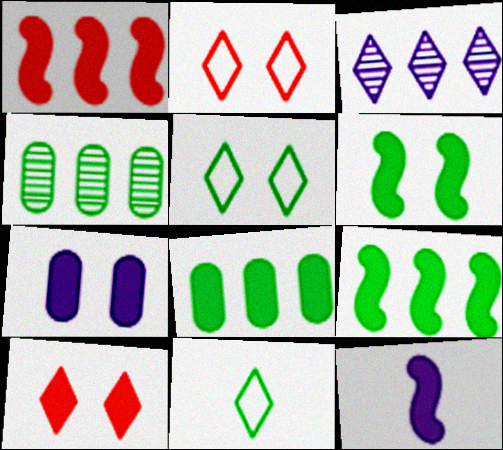[[1, 6, 12], 
[2, 4, 12], 
[3, 10, 11], 
[4, 6, 11], 
[6, 7, 10], 
[8, 10, 12]]